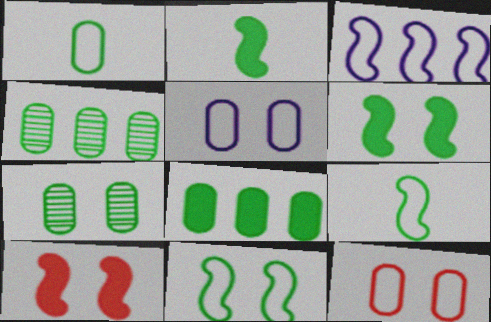[[1, 7, 8]]